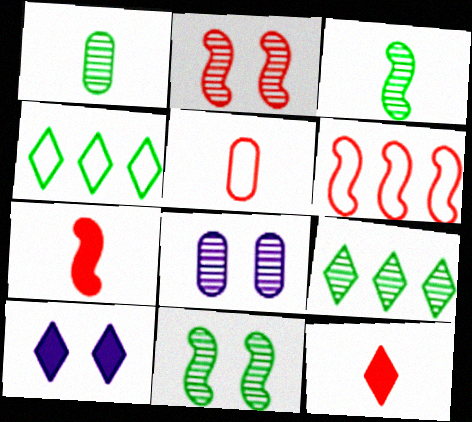[[1, 6, 10], 
[1, 9, 11], 
[2, 6, 7], 
[4, 7, 8]]